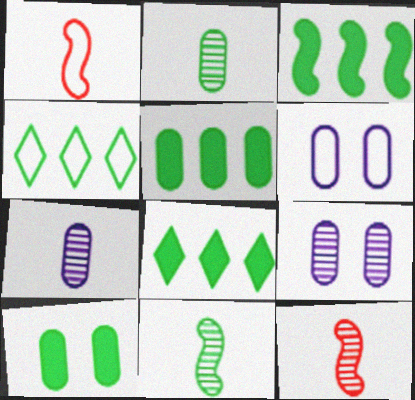[[1, 4, 6], 
[1, 8, 9], 
[3, 5, 8], 
[4, 10, 11], 
[6, 8, 12]]